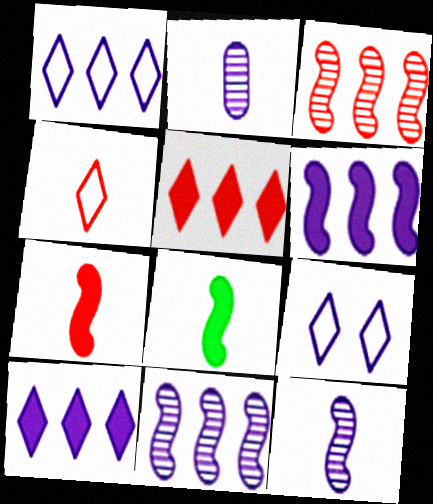[[2, 4, 8], 
[2, 6, 9]]